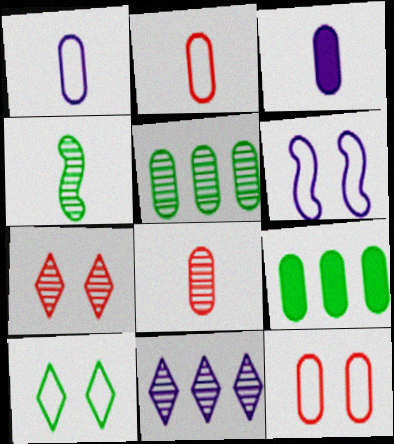[[3, 5, 12], 
[3, 6, 11], 
[4, 9, 10], 
[6, 10, 12]]